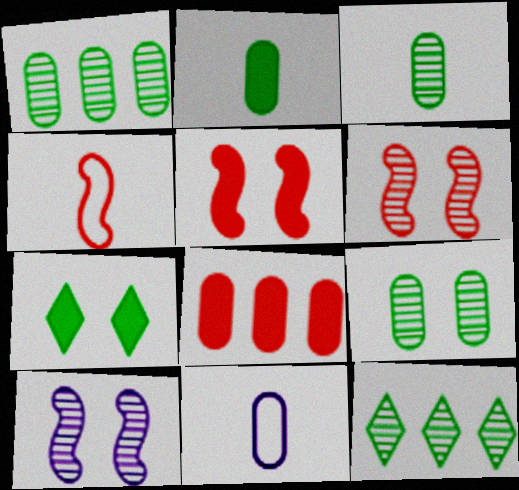[[1, 3, 9], 
[5, 11, 12], 
[8, 9, 11]]